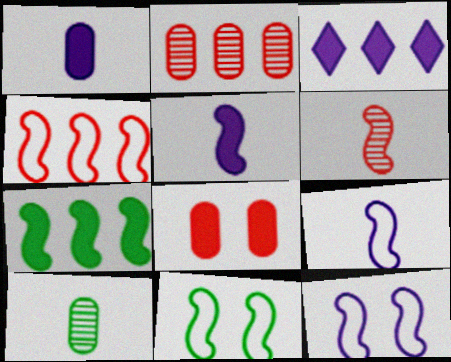[[4, 9, 11], 
[6, 7, 12]]